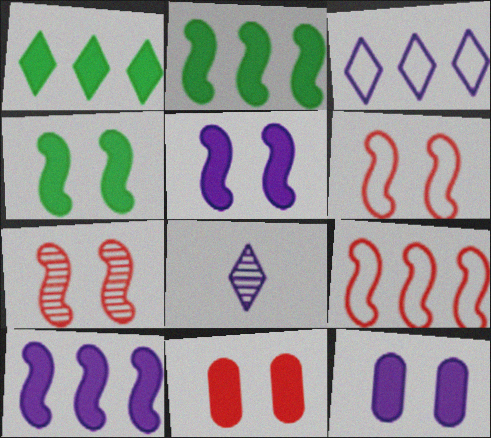[]